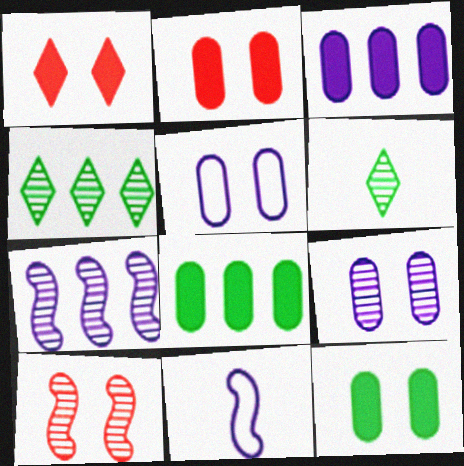[[2, 4, 11]]